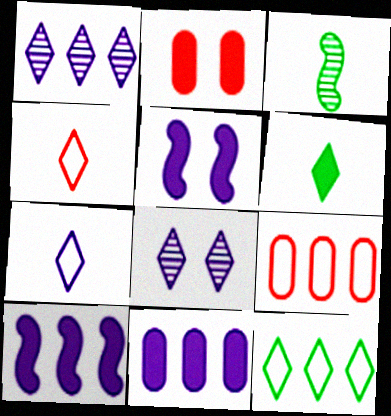[[2, 6, 10]]